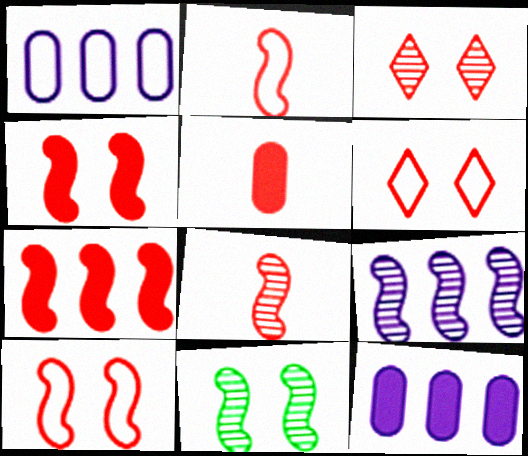[[7, 8, 10], 
[8, 9, 11]]